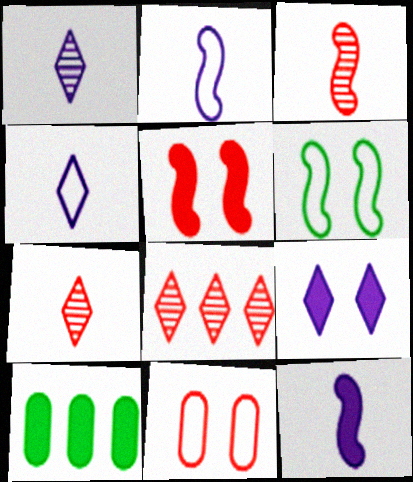[]